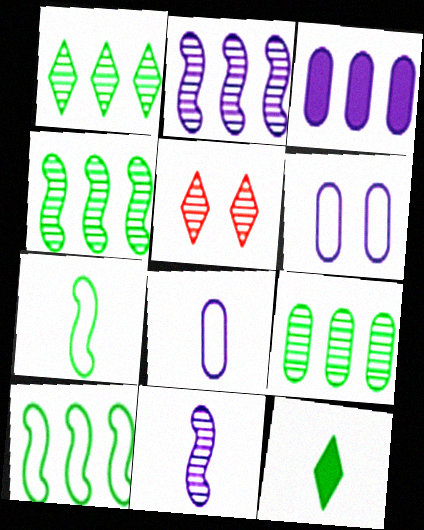[[1, 4, 9], 
[3, 5, 7], 
[5, 9, 11]]